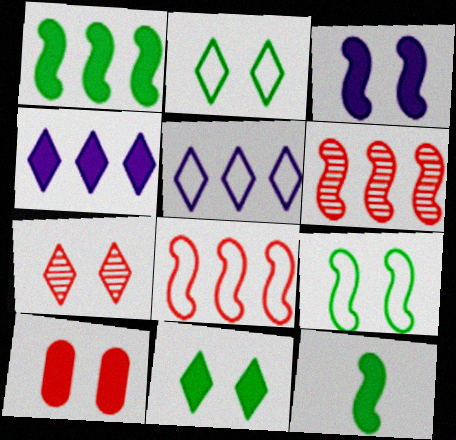[[3, 10, 11], 
[4, 10, 12]]